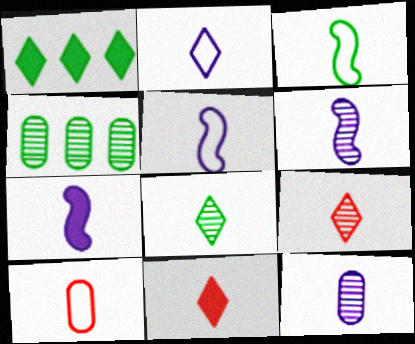[[2, 3, 10], 
[2, 7, 12], 
[2, 8, 11], 
[3, 11, 12], 
[5, 6, 7], 
[7, 8, 10]]